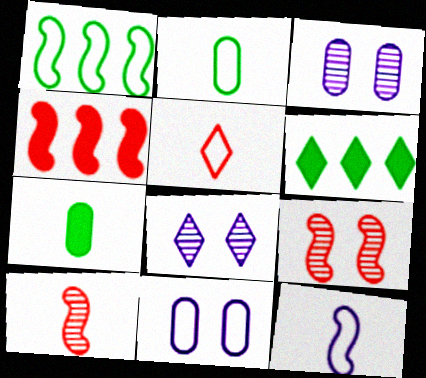[[1, 5, 11], 
[2, 4, 8], 
[2, 5, 12], 
[5, 6, 8], 
[6, 10, 11]]